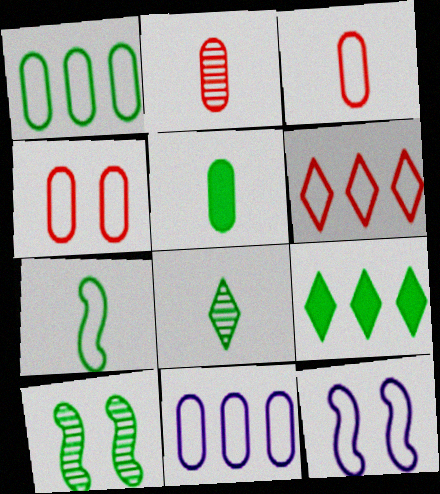[[2, 9, 12], 
[5, 7, 8]]